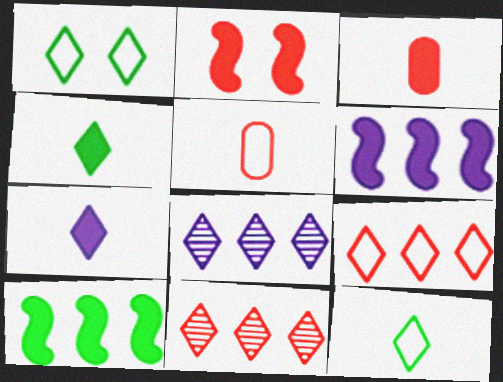[[1, 7, 11], 
[2, 5, 11]]